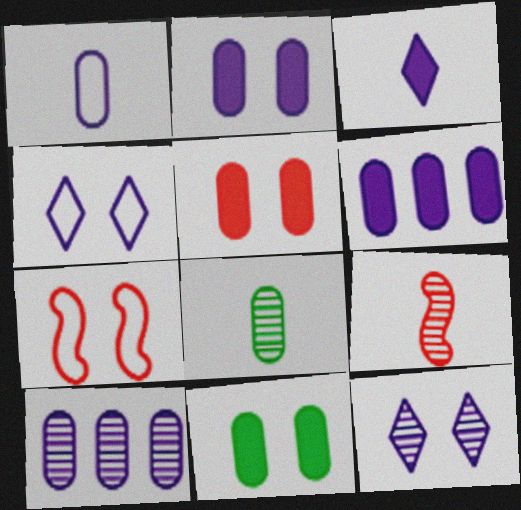[[1, 2, 10], 
[2, 5, 11], 
[7, 11, 12]]